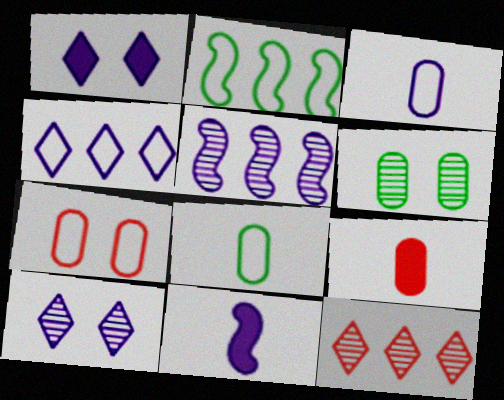[[1, 3, 5], 
[2, 9, 10]]